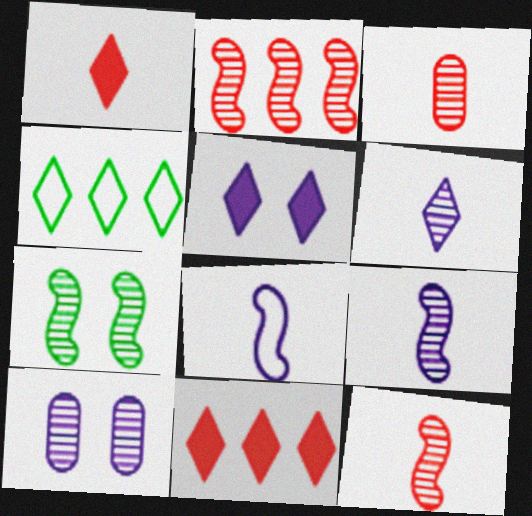[[2, 7, 9]]